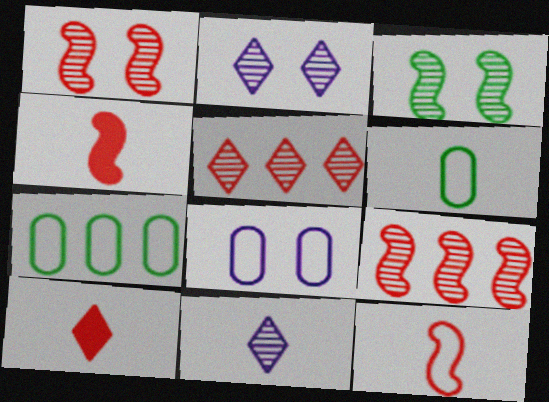[[2, 4, 7], 
[4, 6, 11]]